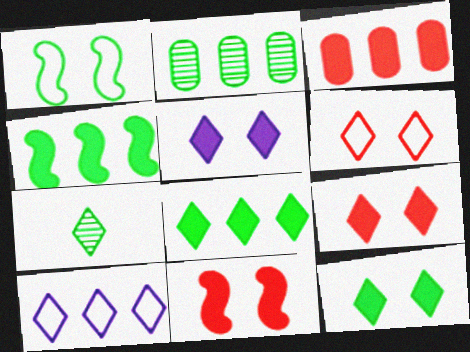[[5, 9, 12], 
[7, 9, 10]]